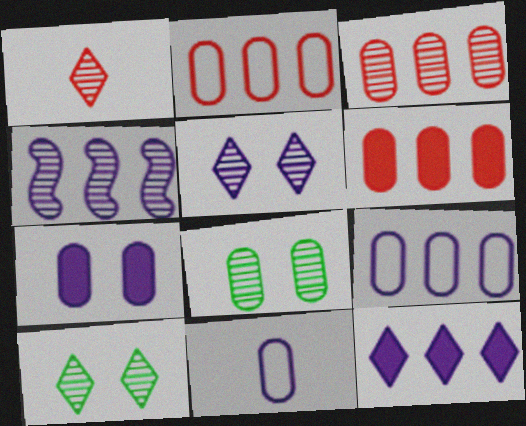[[1, 4, 8], 
[2, 3, 6], 
[4, 9, 12], 
[6, 8, 11]]